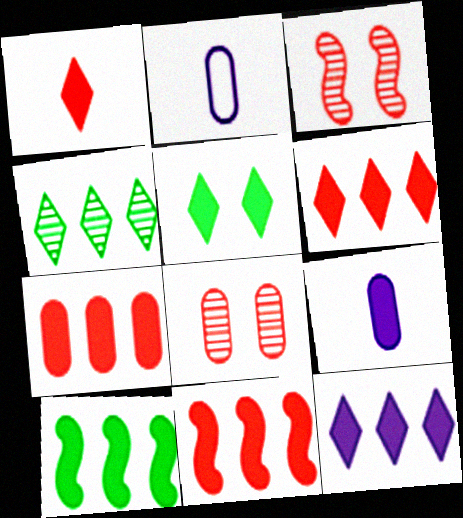[[1, 5, 12], 
[5, 9, 11], 
[6, 7, 11], 
[7, 10, 12]]